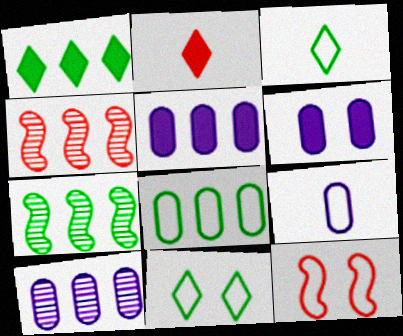[[1, 7, 8], 
[3, 4, 6], 
[6, 9, 10]]